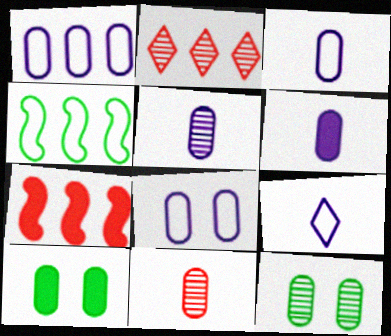[[1, 3, 8], 
[1, 10, 11], 
[3, 5, 6], 
[7, 9, 12]]